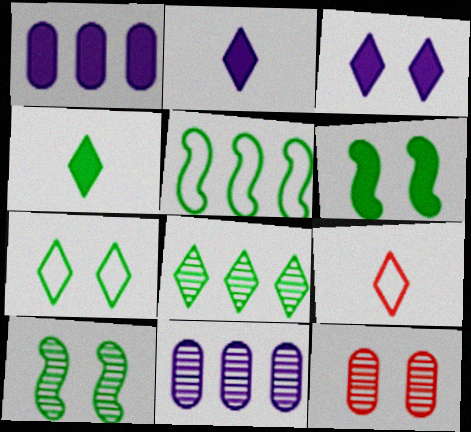[[1, 9, 10], 
[2, 5, 12], 
[3, 8, 9], 
[4, 7, 8], 
[6, 9, 11]]